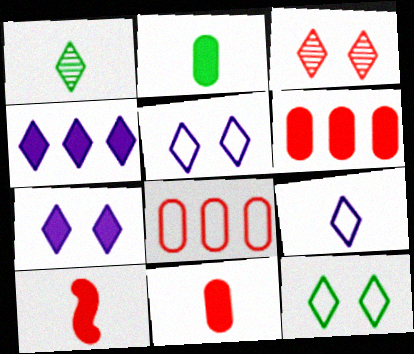[[3, 7, 12], 
[3, 8, 10]]